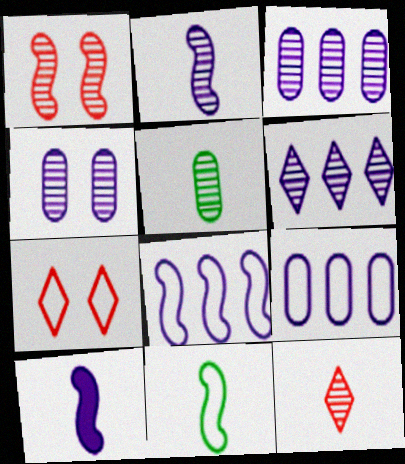[[1, 5, 6], 
[2, 4, 6], 
[2, 5, 12], 
[7, 9, 11]]